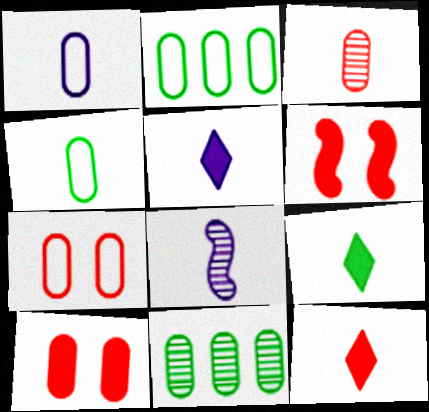[[1, 2, 7], 
[1, 5, 8], 
[1, 10, 11], 
[4, 8, 12], 
[5, 9, 12]]